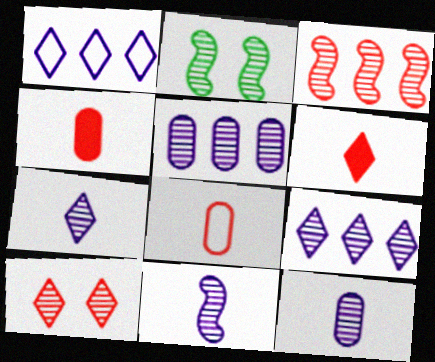[[1, 2, 4], 
[2, 3, 11], 
[7, 11, 12]]